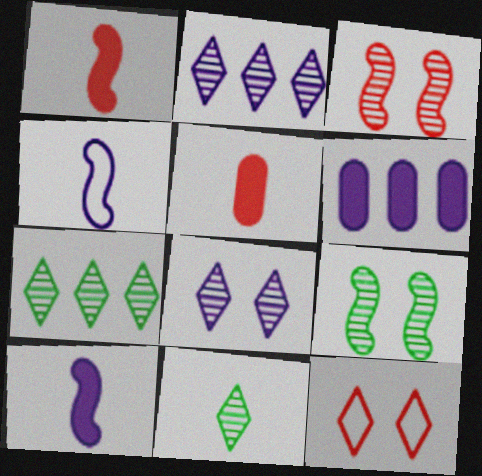[[4, 5, 11], 
[4, 6, 8]]